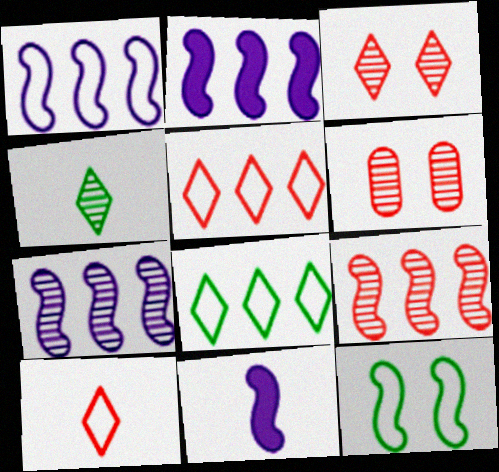[[1, 2, 7], 
[4, 6, 7], 
[6, 8, 11], 
[9, 11, 12]]